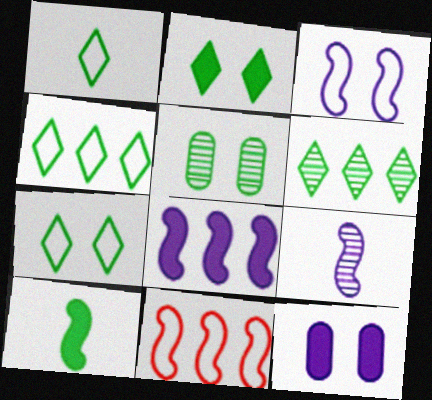[[1, 2, 6], 
[1, 4, 7], 
[3, 8, 9], 
[4, 5, 10]]